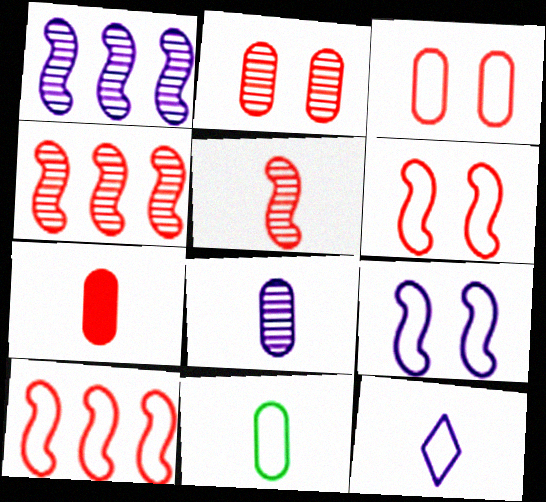[[7, 8, 11]]